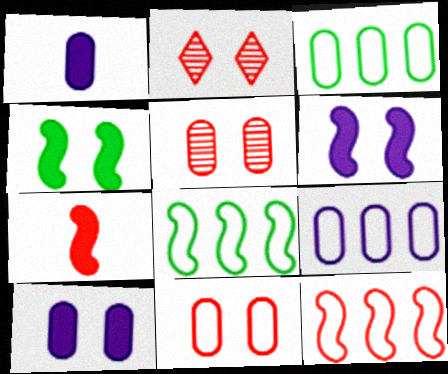[[1, 2, 8], 
[1, 3, 5]]